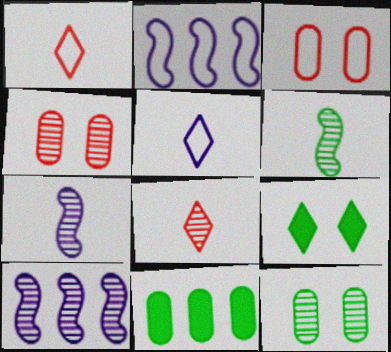[[8, 10, 12]]